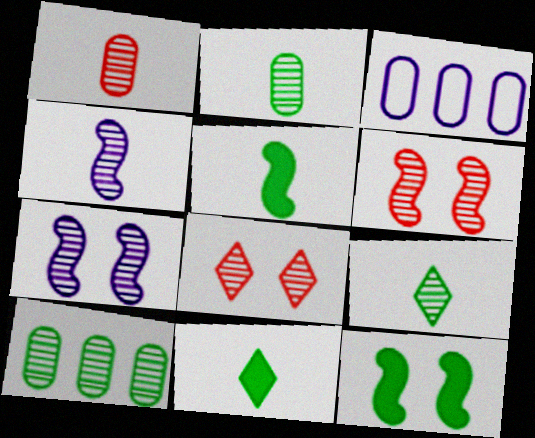[[1, 4, 9], 
[3, 5, 8], 
[3, 6, 11], 
[4, 8, 10]]